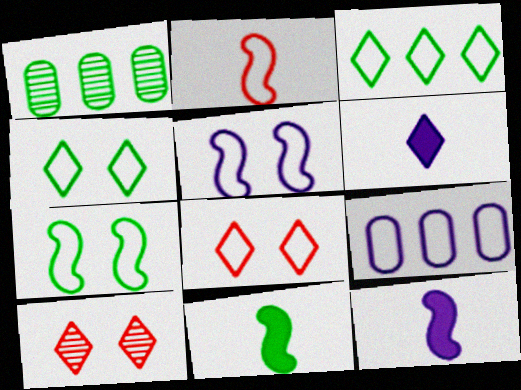[[1, 4, 11], 
[1, 8, 12], 
[2, 4, 9], 
[3, 6, 10], 
[9, 10, 11]]